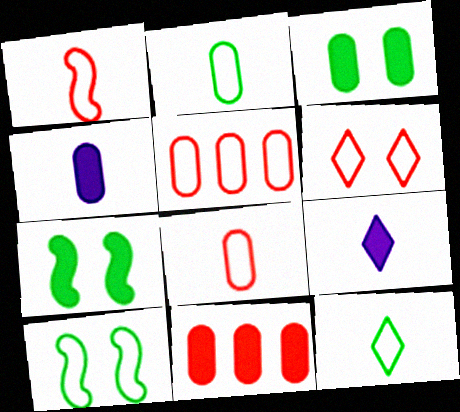[[1, 5, 6], 
[3, 4, 11], 
[7, 9, 11]]